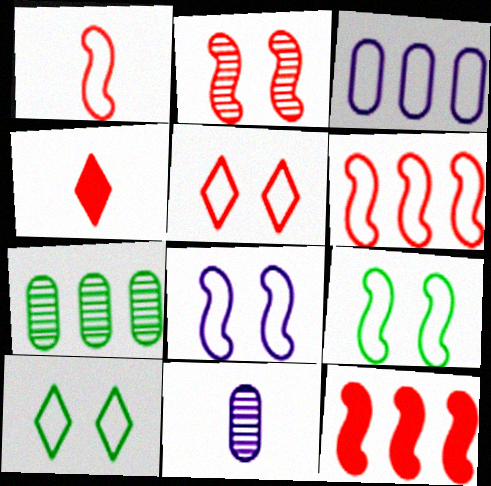[[1, 2, 12], 
[1, 3, 10], 
[4, 7, 8], 
[10, 11, 12]]